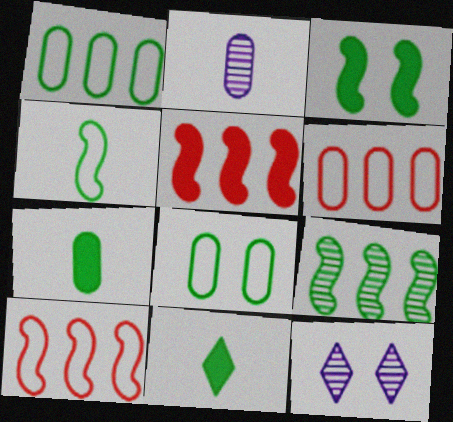[[3, 4, 9], 
[7, 10, 12], 
[8, 9, 11]]